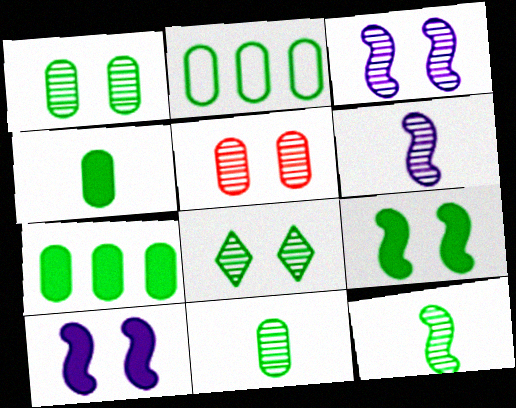[[1, 2, 4], 
[3, 5, 8]]